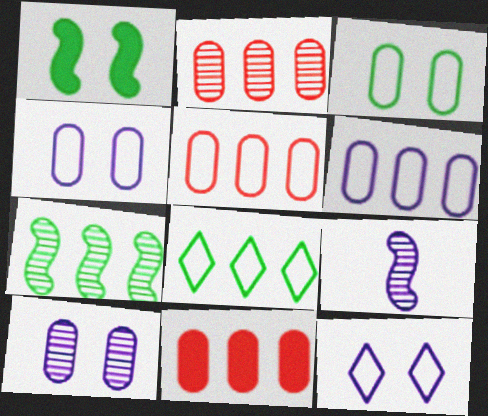[[2, 5, 11]]